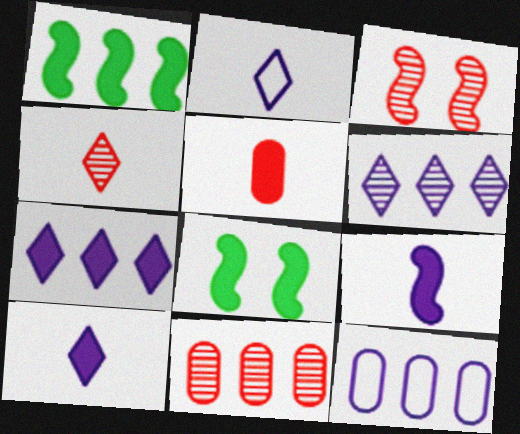[[2, 8, 11], 
[3, 4, 11], 
[4, 8, 12], 
[5, 7, 8]]